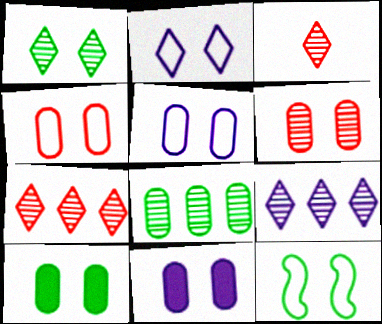[[1, 3, 9], 
[1, 10, 12], 
[2, 4, 12], 
[5, 6, 10]]